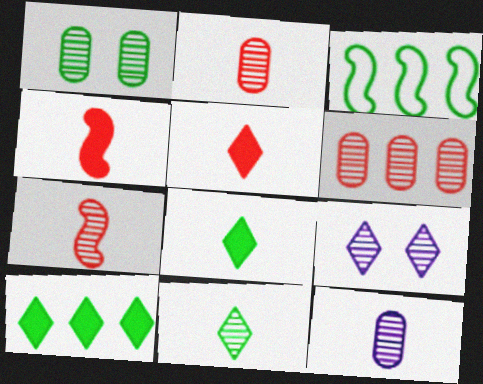[[1, 3, 8], 
[1, 6, 12], 
[7, 11, 12]]